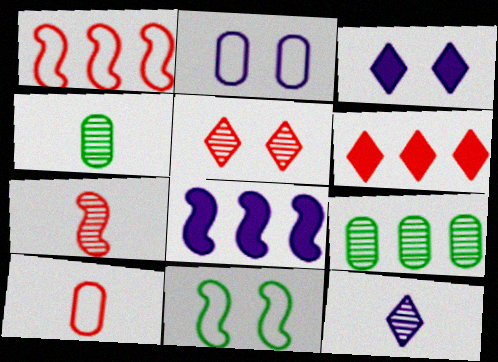[[1, 3, 4], 
[2, 8, 12], 
[4, 7, 12], 
[7, 8, 11]]